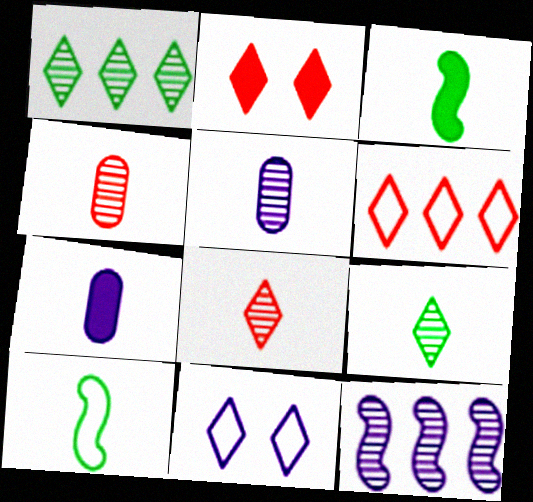[[2, 6, 8], 
[7, 8, 10], 
[7, 11, 12]]